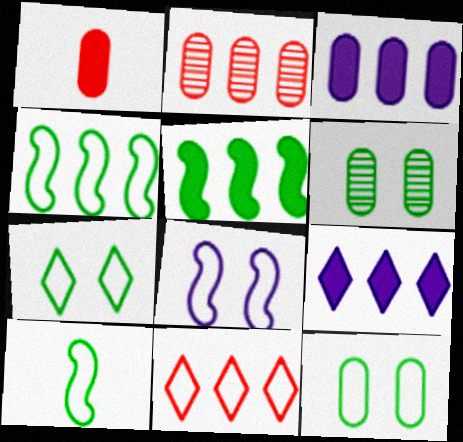[[2, 4, 9]]